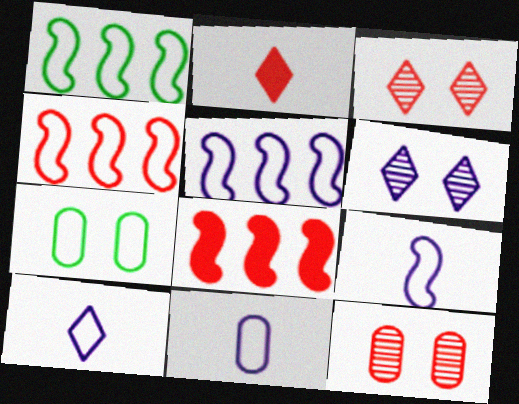[[1, 4, 5], 
[2, 4, 12], 
[4, 7, 10], 
[9, 10, 11]]